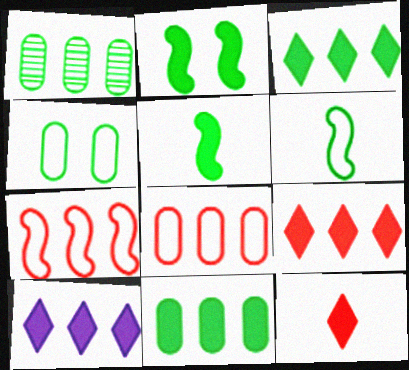[[1, 7, 10], 
[3, 9, 10]]